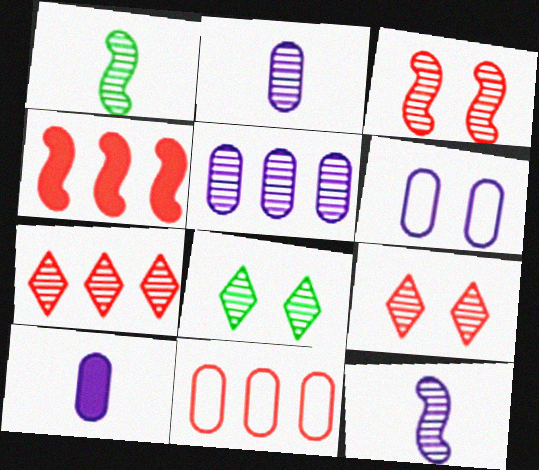[[1, 5, 9], 
[4, 7, 11], 
[5, 6, 10]]